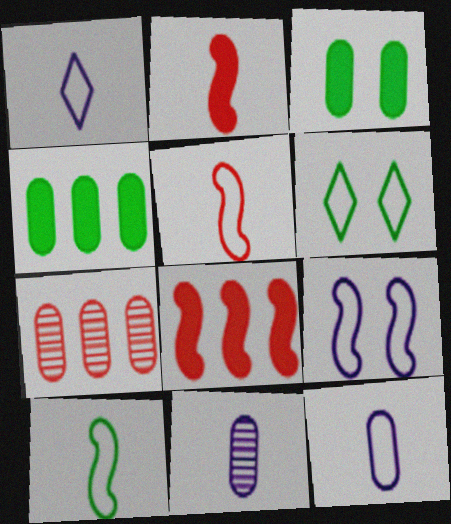[[3, 7, 12], 
[6, 8, 11]]